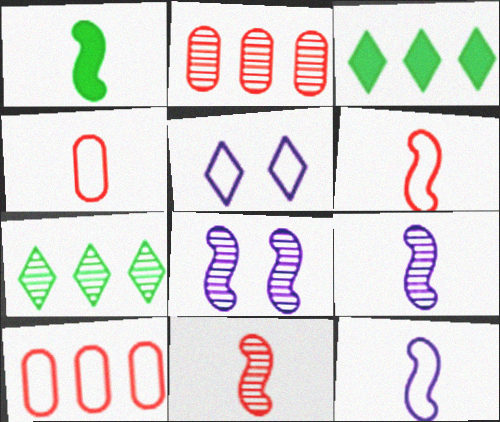[[1, 2, 5], 
[1, 6, 9], 
[1, 11, 12], 
[3, 4, 8]]